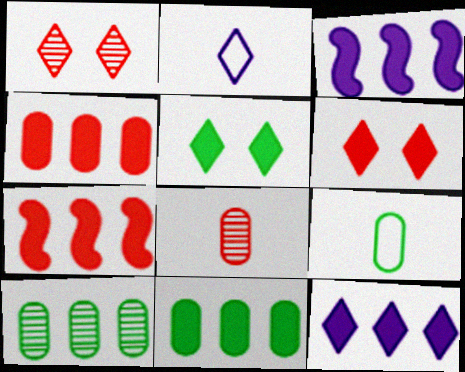[[1, 3, 9], 
[7, 11, 12]]